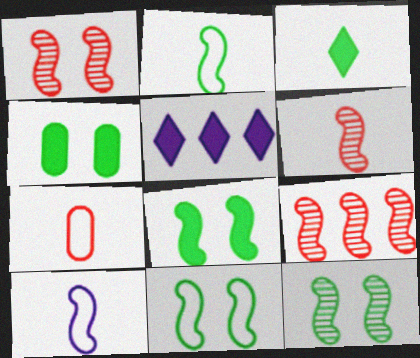[[1, 6, 9], 
[5, 7, 12], 
[8, 9, 10], 
[8, 11, 12]]